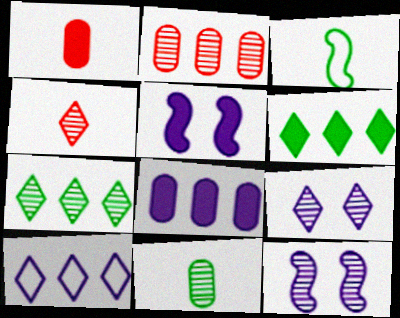[[1, 5, 6], 
[4, 7, 9]]